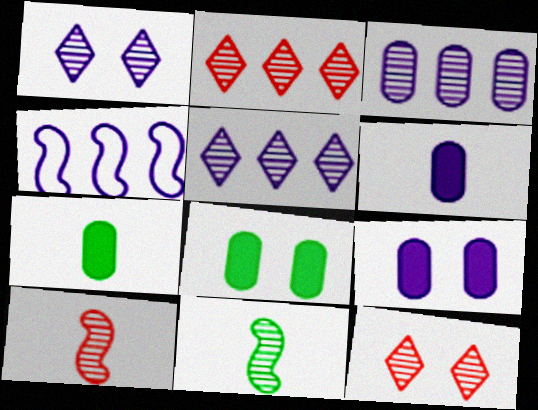[[1, 4, 6], 
[3, 11, 12], 
[4, 7, 12]]